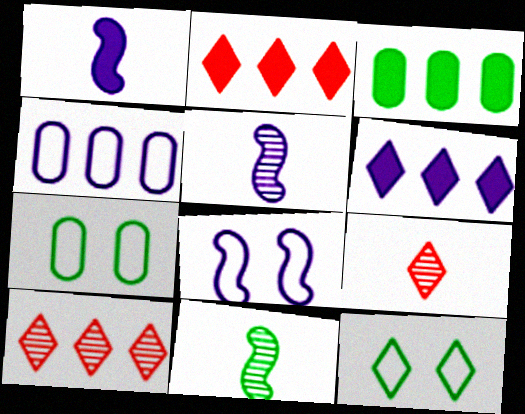[[1, 7, 10], 
[2, 5, 7], 
[3, 8, 9], 
[3, 11, 12], 
[6, 9, 12]]